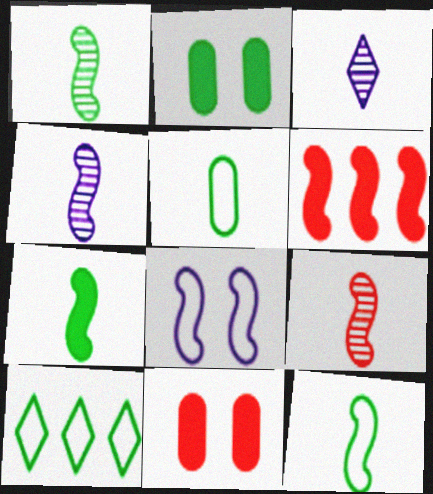[[1, 2, 10], 
[1, 4, 9], 
[1, 6, 8], 
[1, 7, 12], 
[4, 10, 11]]